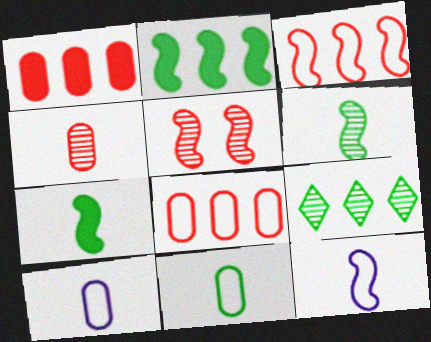[[2, 5, 12]]